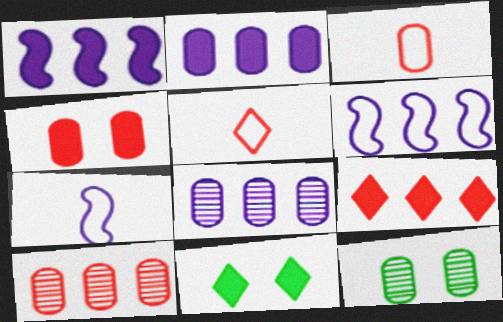[[1, 5, 12], 
[2, 3, 12], 
[3, 4, 10], 
[7, 9, 12], 
[7, 10, 11]]